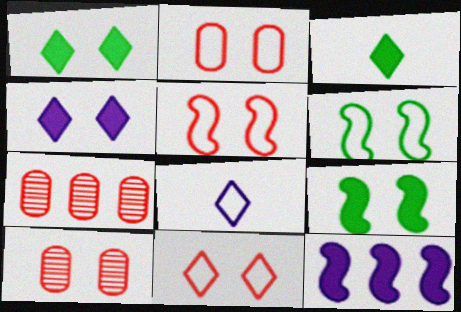[[2, 5, 11], 
[4, 6, 10], 
[7, 8, 9]]